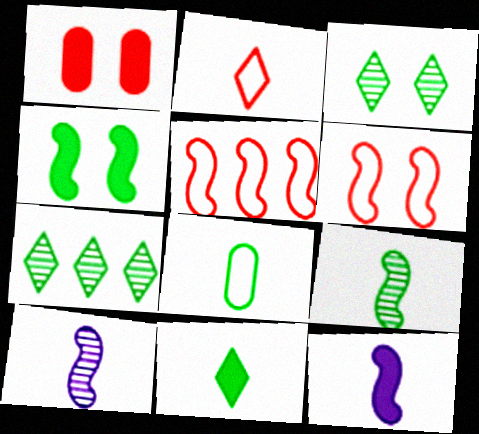[[4, 5, 10], 
[4, 7, 8], 
[8, 9, 11]]